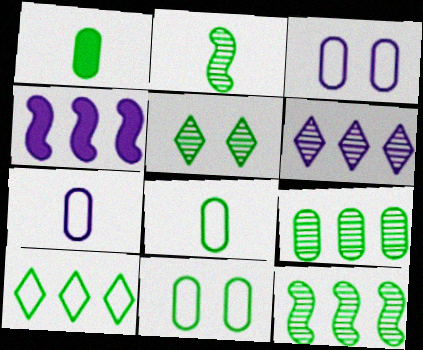[[1, 9, 11], 
[2, 5, 9]]